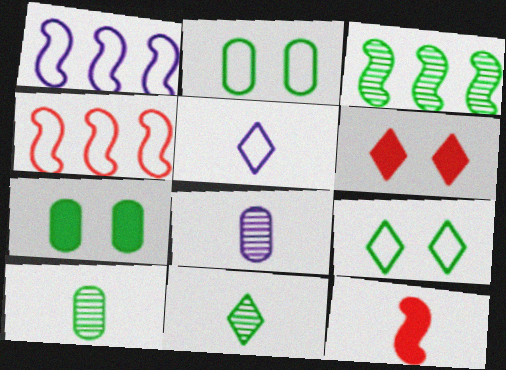[[1, 6, 10], 
[2, 4, 5], 
[5, 10, 12]]